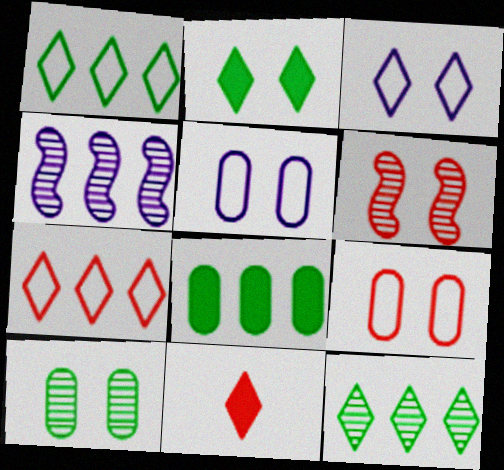[[2, 5, 6], 
[3, 11, 12], 
[4, 7, 8]]